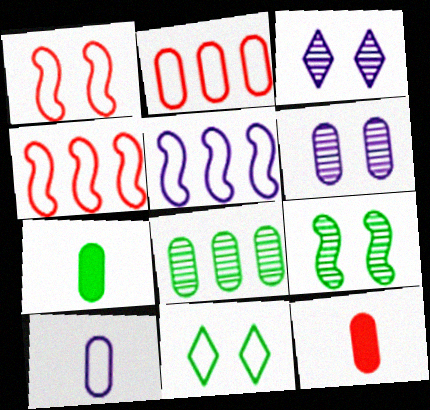[[2, 6, 7], 
[3, 4, 7], 
[4, 10, 11]]